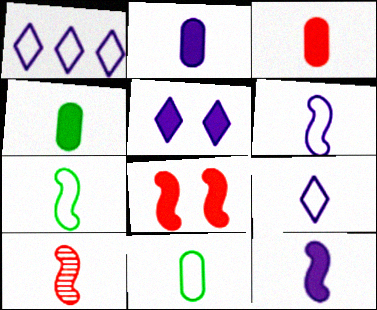[[2, 3, 4], 
[4, 9, 10], 
[7, 10, 12]]